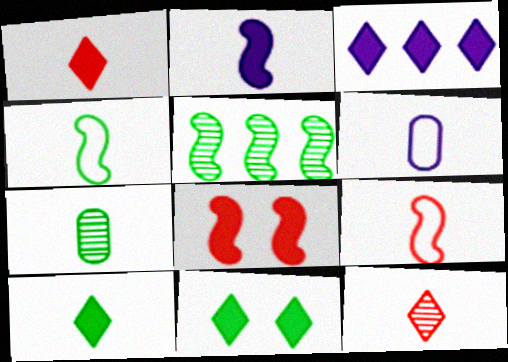[[1, 3, 11], 
[4, 7, 10]]